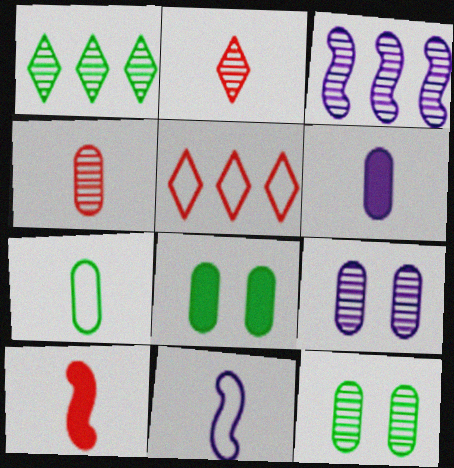[[2, 3, 12], 
[4, 6, 7]]